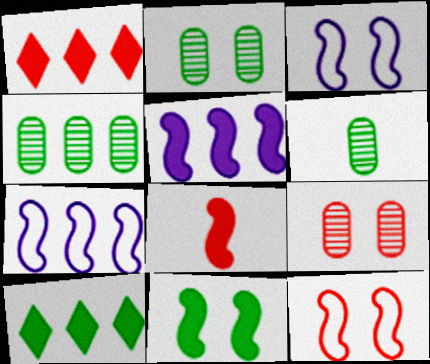[[1, 3, 6], 
[1, 4, 7], 
[2, 4, 6], 
[5, 8, 11]]